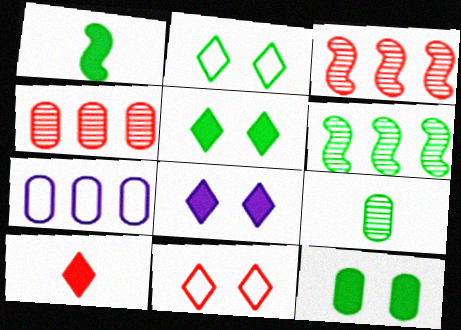[]